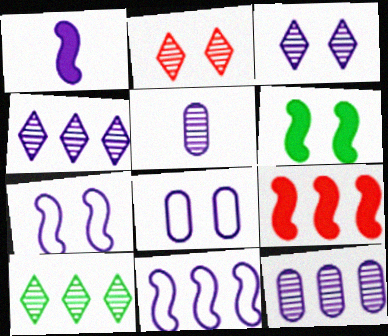[[1, 4, 8], 
[1, 6, 9], 
[2, 6, 8]]